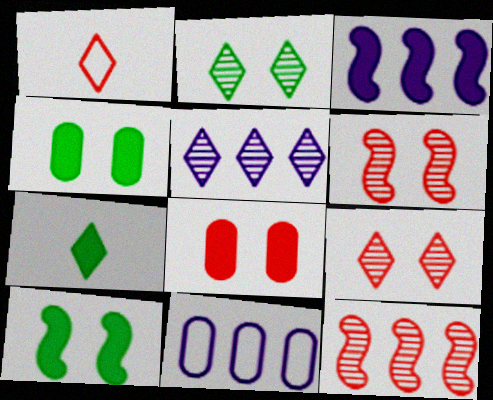[[1, 8, 12], 
[3, 5, 11], 
[3, 7, 8], 
[6, 7, 11]]